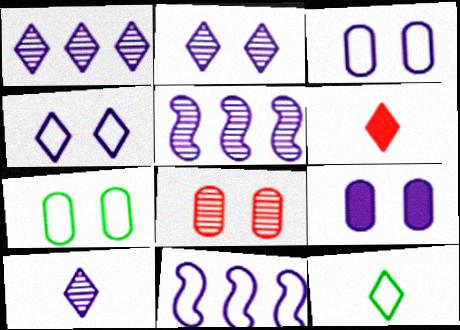[[1, 2, 10], 
[5, 6, 7], 
[6, 10, 12], 
[7, 8, 9], 
[9, 10, 11]]